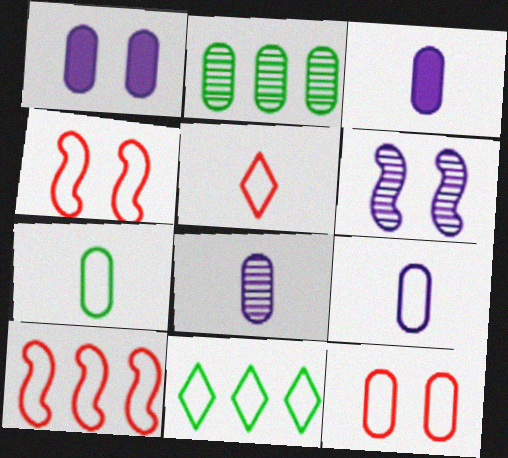[[2, 3, 12], 
[3, 8, 9], 
[4, 9, 11], 
[5, 10, 12]]